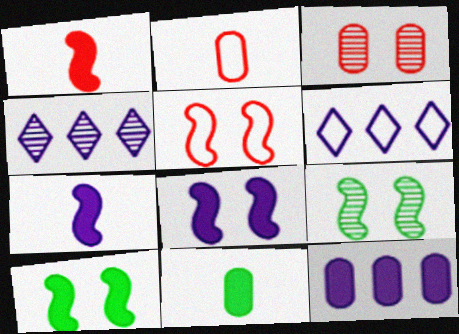[[2, 4, 10], 
[4, 5, 11], 
[5, 8, 9]]